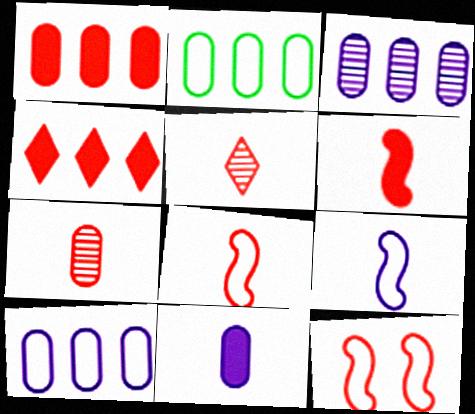[[1, 2, 3], 
[1, 5, 12], 
[4, 7, 12]]